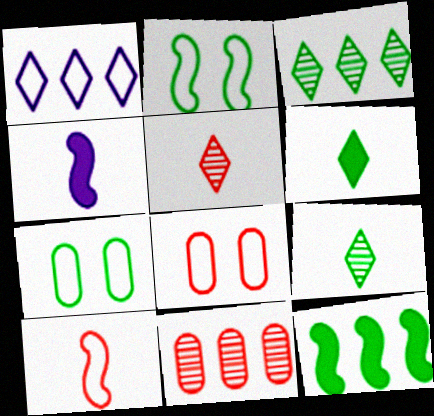[[1, 7, 10], 
[1, 11, 12], 
[3, 4, 8], 
[7, 9, 12]]